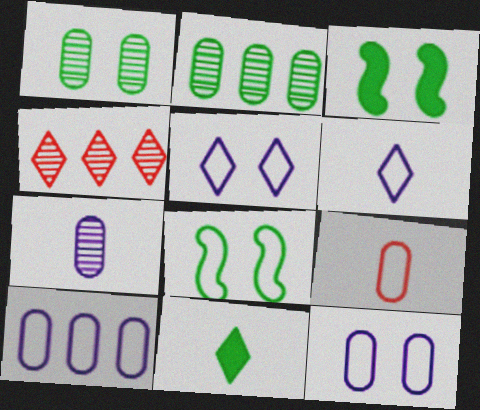[[2, 8, 11], 
[4, 5, 11]]